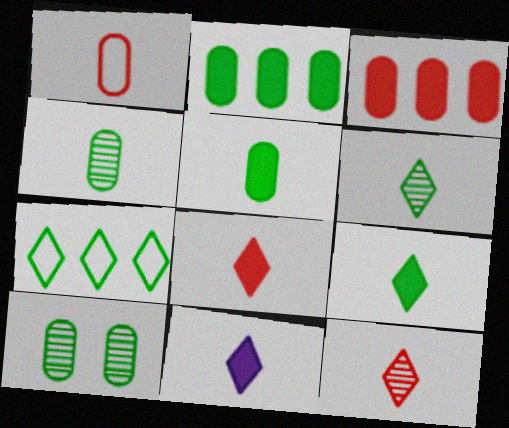[[8, 9, 11]]